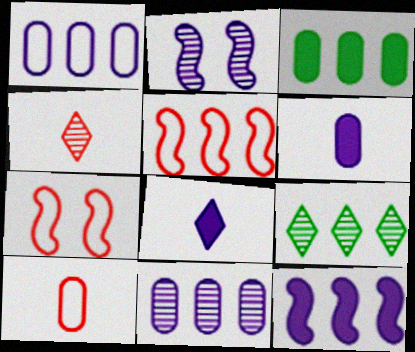[[1, 2, 8], 
[6, 7, 9]]